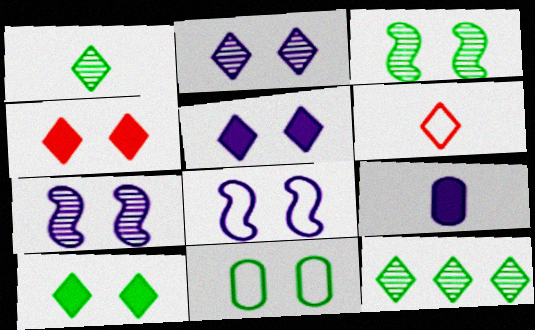[[3, 10, 11], 
[4, 5, 10], 
[4, 7, 11], 
[5, 6, 12]]